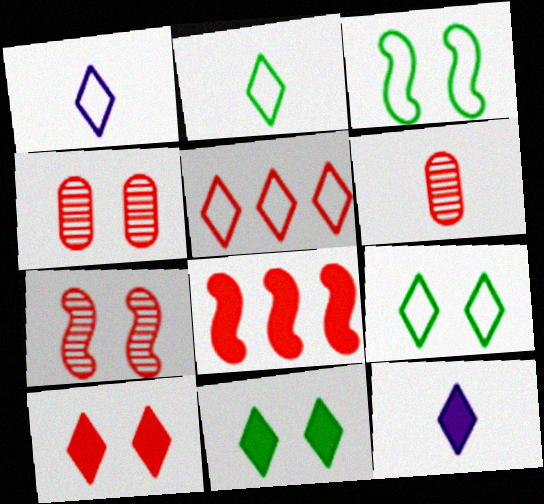[[1, 5, 9]]